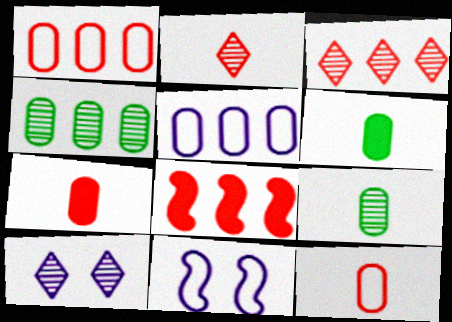[[1, 3, 8], 
[3, 6, 11]]